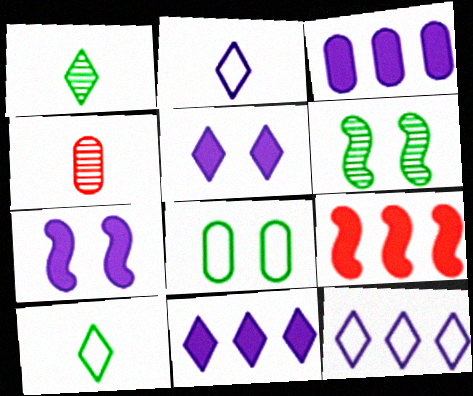[[3, 4, 8]]